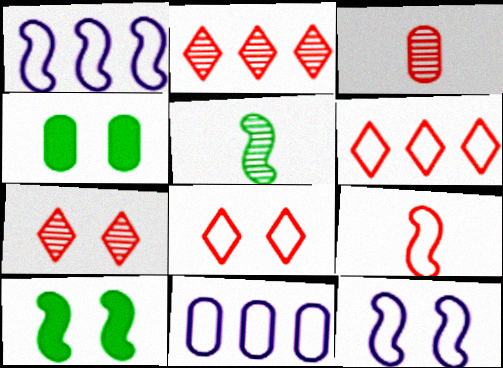[[3, 4, 11], 
[4, 7, 12]]